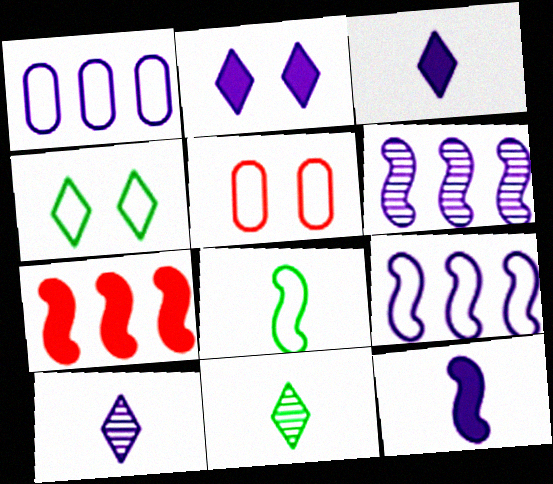[]